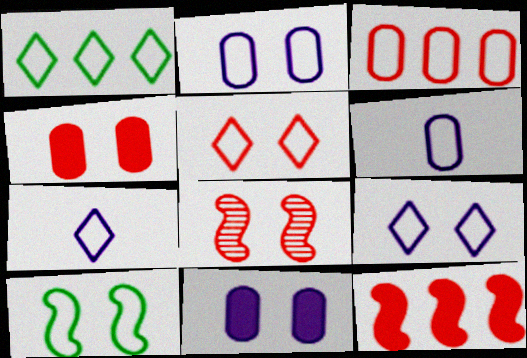[[1, 5, 7], 
[2, 5, 10], 
[3, 7, 10], 
[4, 5, 8]]